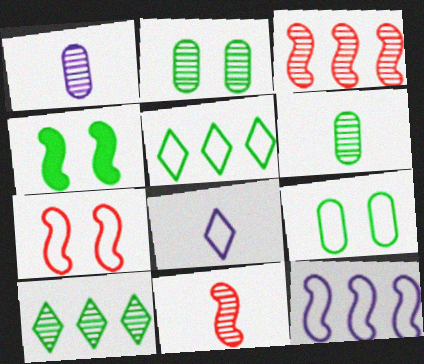[[4, 5, 6], 
[4, 11, 12]]